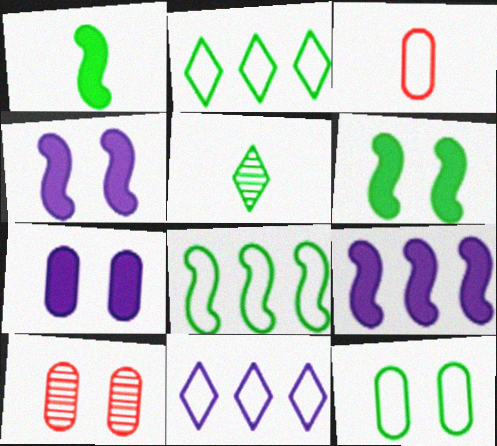[[1, 10, 11], 
[7, 10, 12]]